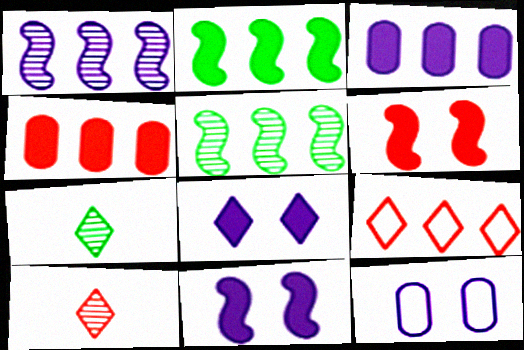[[2, 10, 12], 
[3, 5, 9], 
[7, 8, 9]]